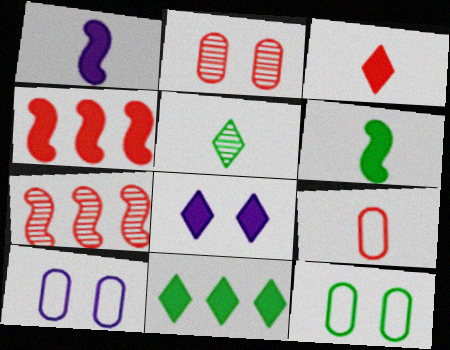[[1, 5, 9], 
[3, 8, 11], 
[4, 5, 10]]